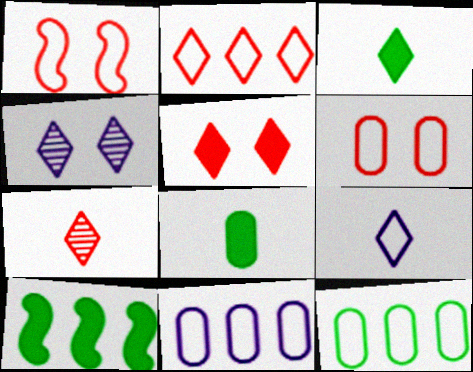[[1, 9, 12], 
[2, 3, 4], 
[2, 5, 7], 
[3, 7, 9]]